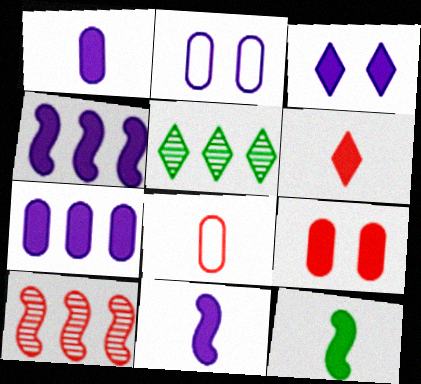[[1, 3, 4], 
[1, 6, 12], 
[3, 7, 11]]